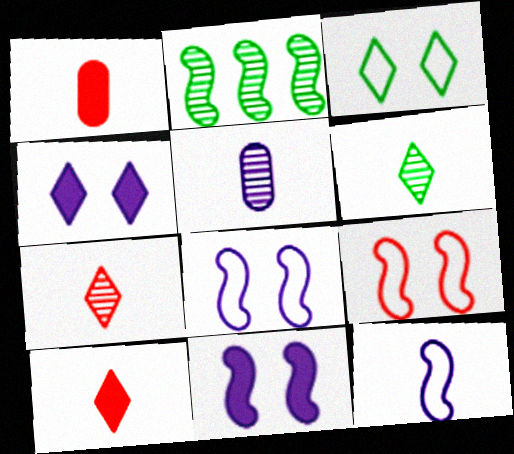[[1, 6, 12]]